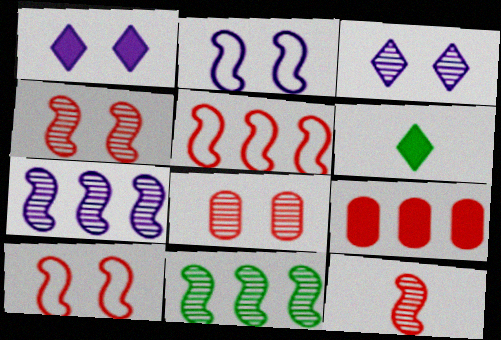[]